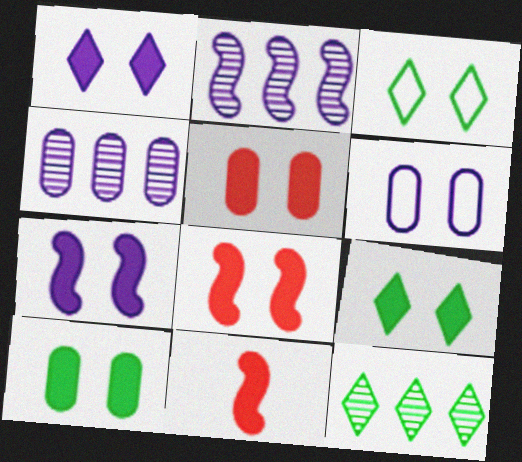[[1, 8, 10], 
[3, 4, 11], 
[5, 7, 9], 
[6, 11, 12]]